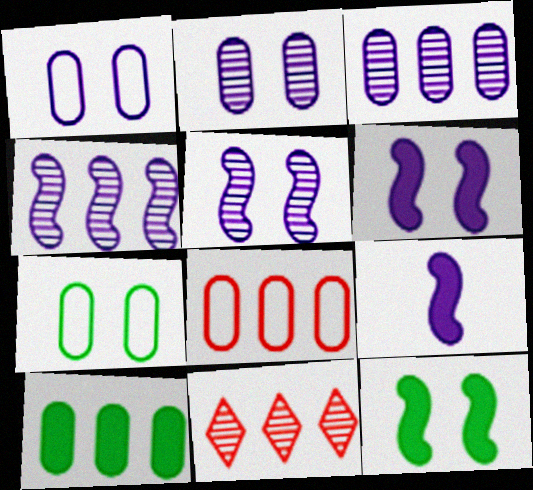[[3, 8, 10], 
[7, 9, 11]]